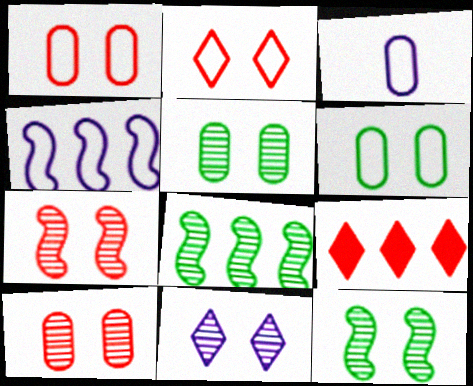[[3, 9, 12], 
[5, 7, 11], 
[10, 11, 12]]